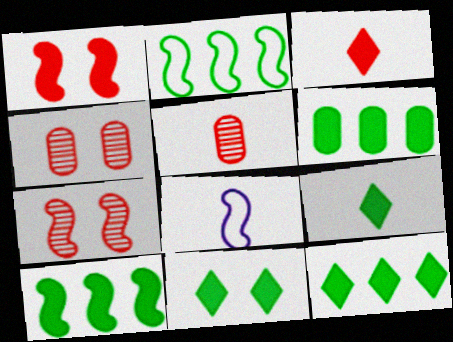[[4, 8, 12], 
[5, 8, 9], 
[6, 10, 12], 
[7, 8, 10], 
[9, 11, 12]]